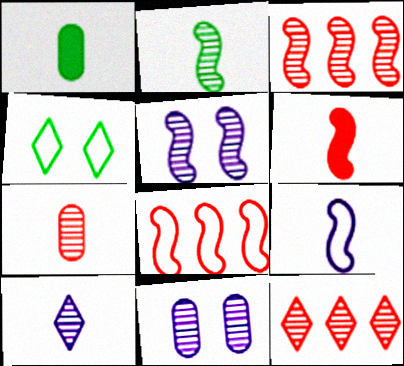[[2, 3, 5], 
[2, 6, 9], 
[2, 7, 10], 
[2, 11, 12]]